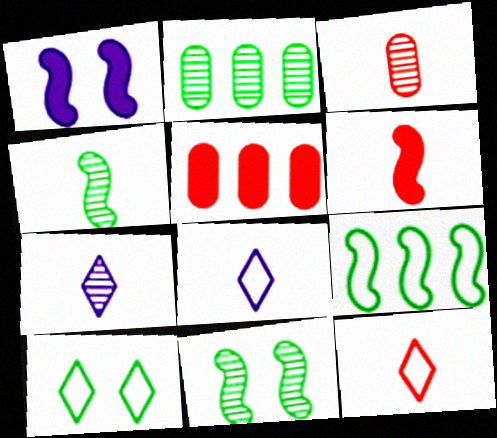[[1, 2, 12], 
[3, 4, 7], 
[3, 6, 12], 
[5, 8, 11]]